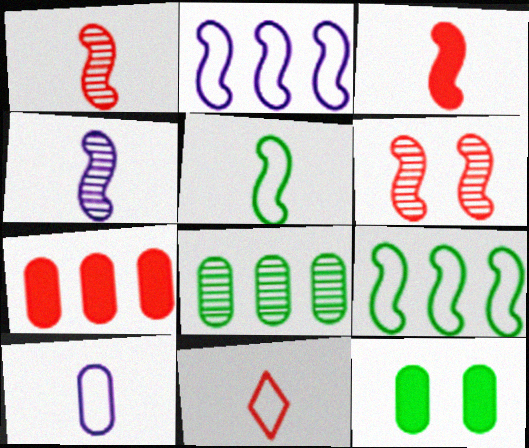[[3, 4, 5], 
[5, 10, 11], 
[6, 7, 11]]